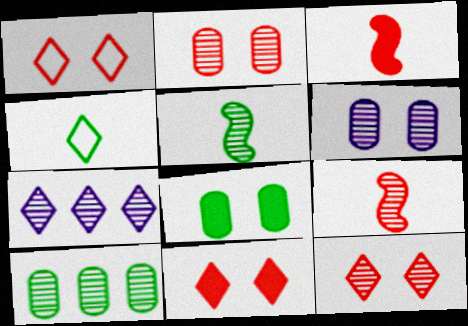[[1, 11, 12], 
[2, 5, 7], 
[4, 7, 11]]